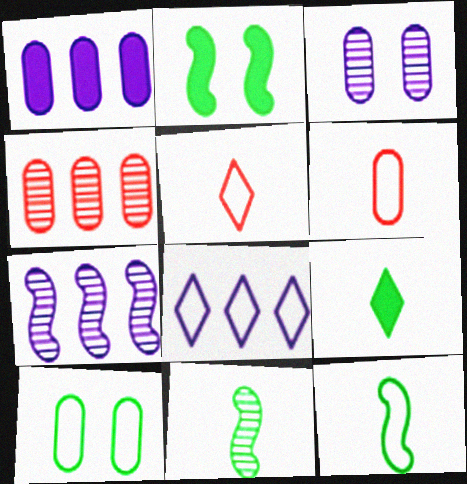[[1, 7, 8]]